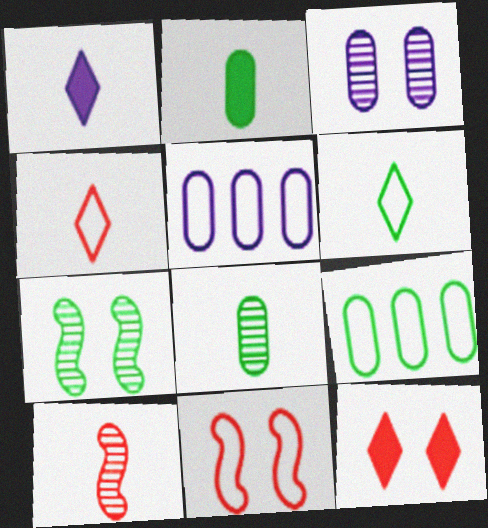[[5, 6, 11]]